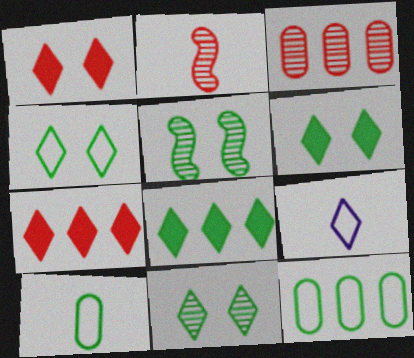[[4, 6, 11], 
[5, 8, 10], 
[7, 9, 11]]